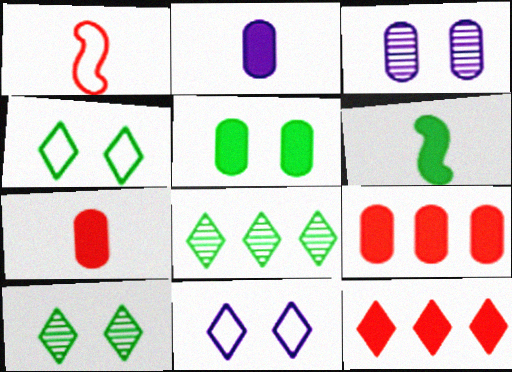[[2, 5, 9]]